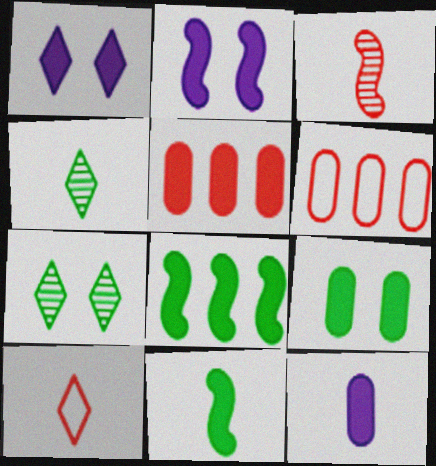[[1, 5, 11], 
[2, 4, 6], 
[5, 9, 12]]